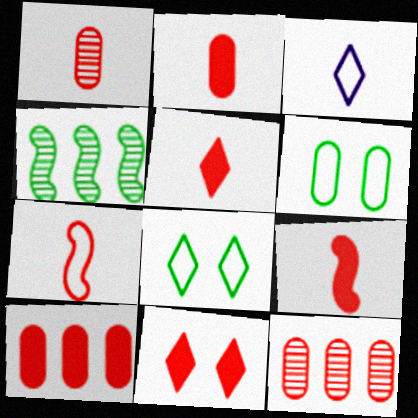[[1, 5, 7], 
[2, 5, 9], 
[7, 11, 12], 
[9, 10, 11]]